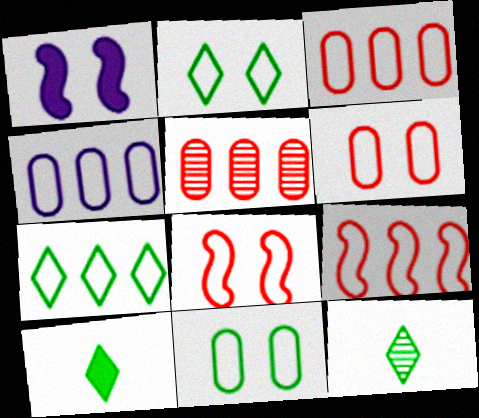[[1, 3, 12], 
[4, 7, 9]]